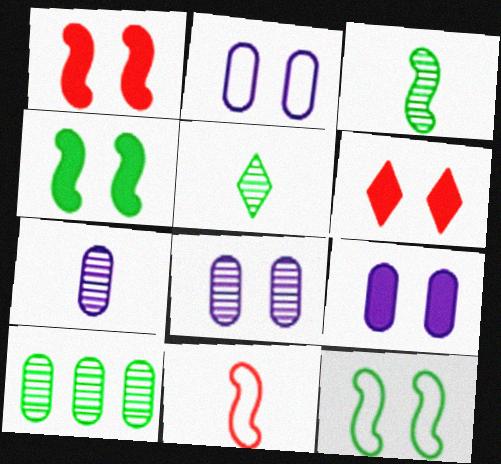[[2, 8, 9], 
[4, 6, 9], 
[6, 8, 12]]